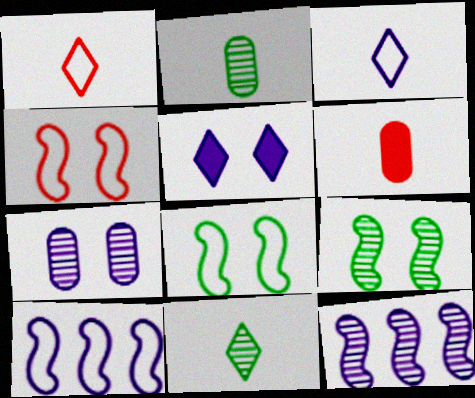[]